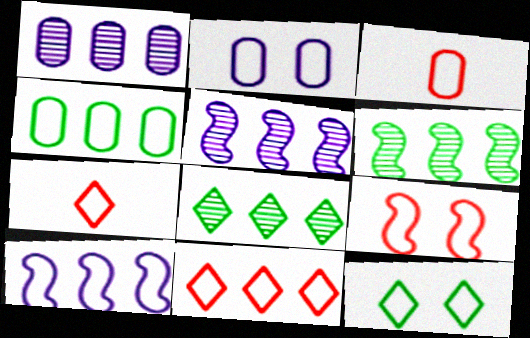[[2, 3, 4], 
[2, 9, 12], 
[3, 9, 11], 
[3, 10, 12], 
[4, 10, 11]]